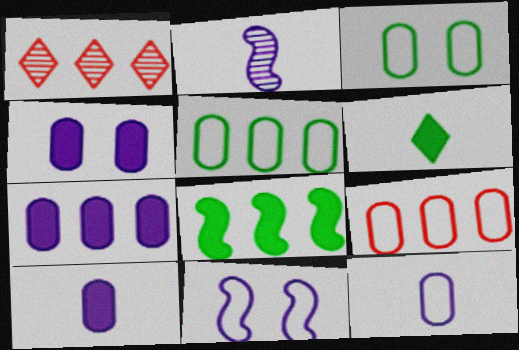[[3, 9, 12], 
[4, 7, 10]]